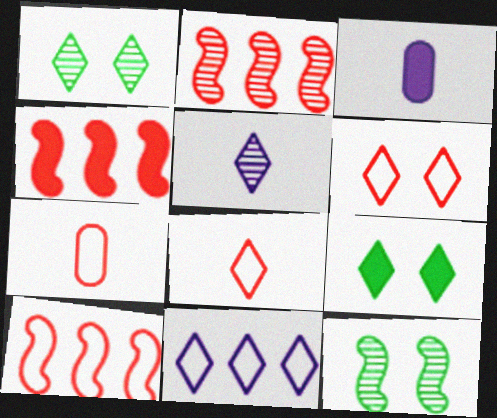[[1, 3, 10], 
[2, 4, 10], 
[3, 4, 9], 
[6, 7, 10]]